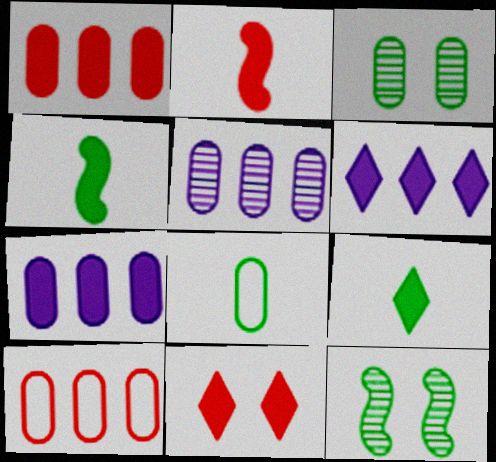[[1, 2, 11], 
[4, 7, 11], 
[6, 9, 11]]